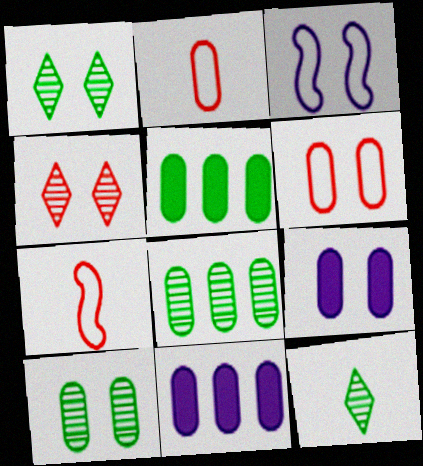[[1, 7, 11], 
[2, 8, 9], 
[2, 10, 11], 
[6, 9, 10]]